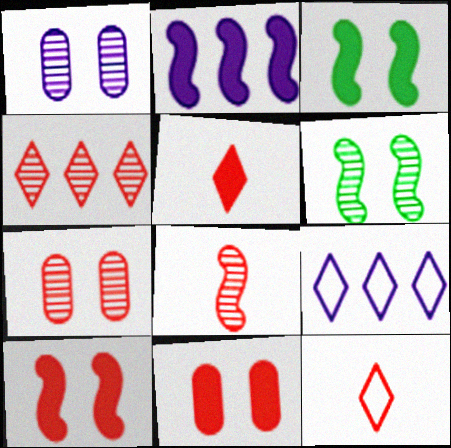[[4, 7, 8]]